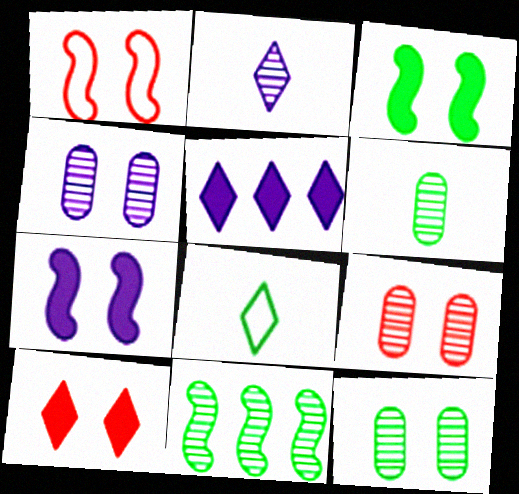[[1, 5, 6], 
[1, 9, 10], 
[2, 9, 11], 
[4, 9, 12]]